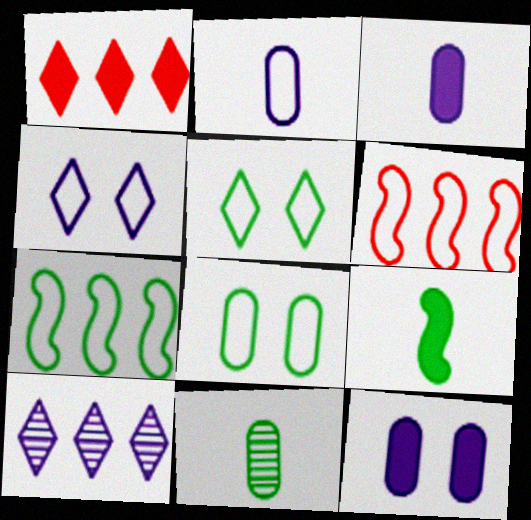[[1, 9, 12], 
[2, 5, 6]]